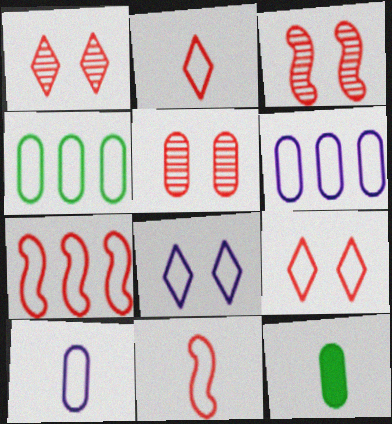[[1, 3, 5], 
[4, 8, 11], 
[5, 6, 12]]